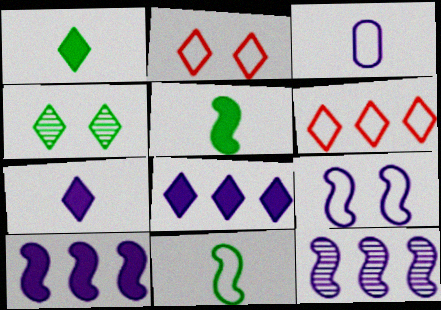[[4, 6, 7]]